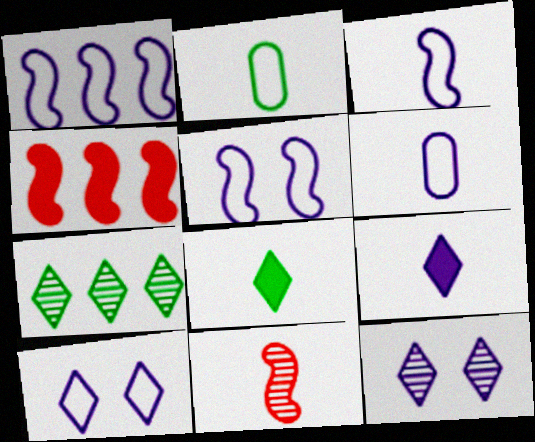[[1, 3, 5], 
[1, 6, 10], 
[2, 4, 12], 
[2, 9, 11], 
[6, 8, 11]]